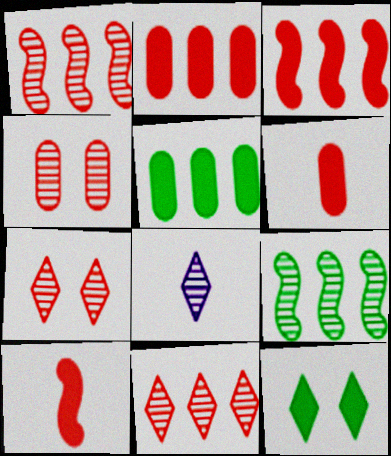[[4, 8, 9]]